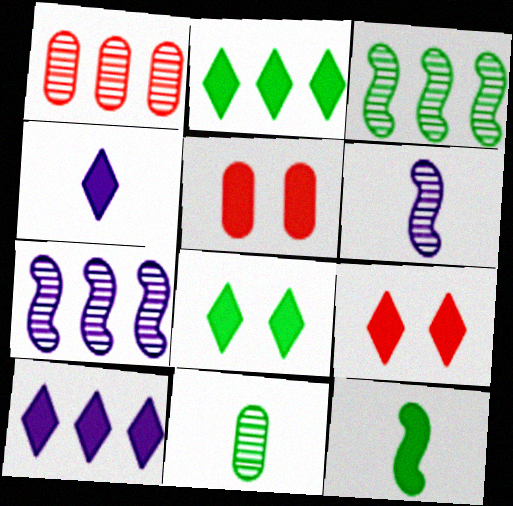[[2, 4, 9], 
[5, 10, 12]]